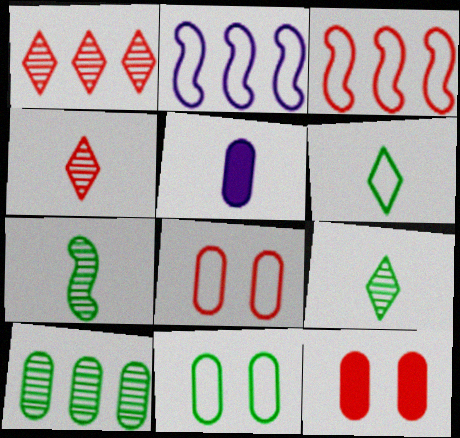[[2, 6, 8], 
[2, 9, 12], 
[3, 4, 12], 
[5, 8, 10]]